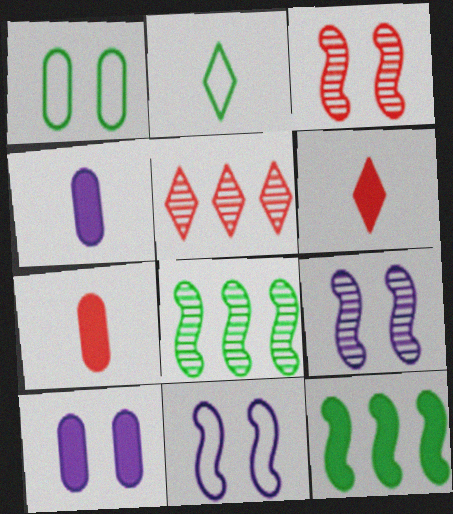[[6, 10, 12]]